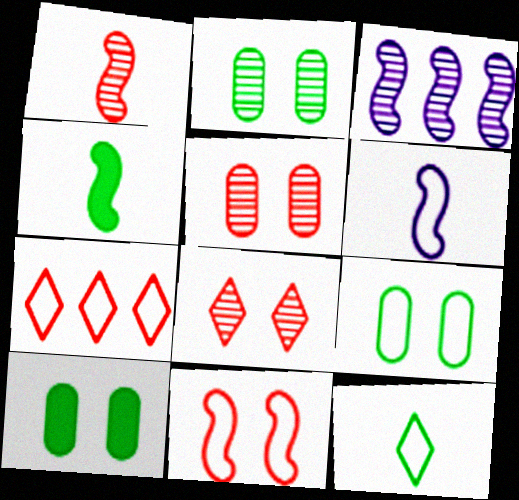[[1, 4, 6], 
[2, 9, 10], 
[3, 4, 11], 
[6, 7, 9]]